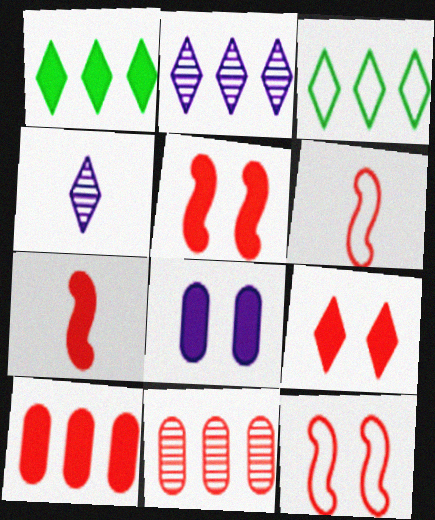[[1, 7, 8], 
[3, 4, 9], 
[6, 9, 11], 
[7, 9, 10]]